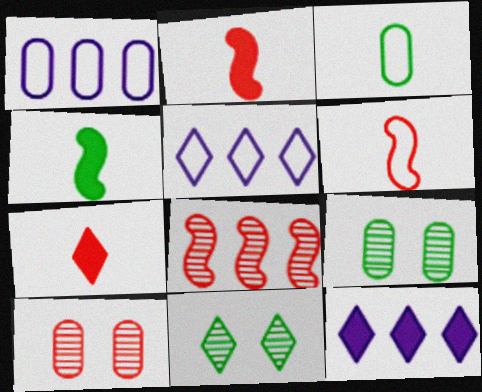[[1, 2, 11], 
[2, 5, 9], 
[4, 5, 10], 
[5, 7, 11], 
[6, 9, 12]]